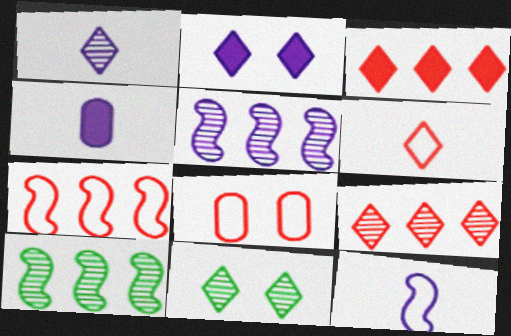[[1, 4, 12], 
[1, 9, 11], 
[4, 7, 11], 
[6, 7, 8]]